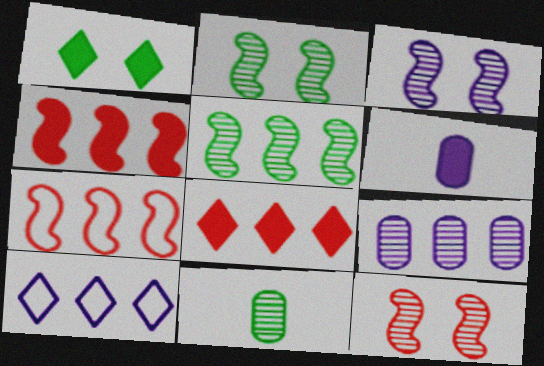[[1, 4, 6], 
[2, 3, 12], 
[3, 6, 10]]